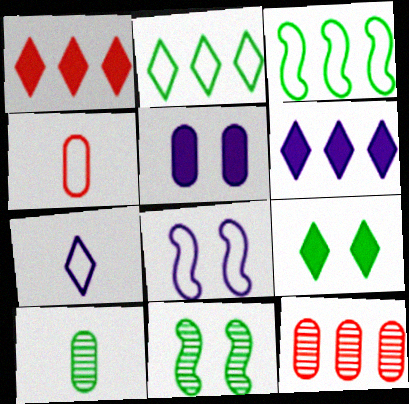[[1, 8, 10], 
[2, 4, 8], 
[3, 6, 12], 
[3, 9, 10], 
[4, 6, 11]]